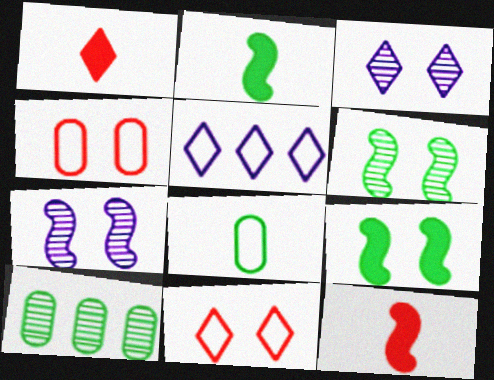[[3, 4, 9]]